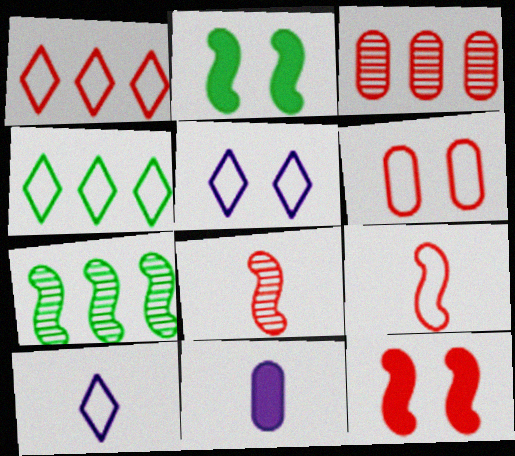[[1, 6, 9], 
[2, 3, 10]]